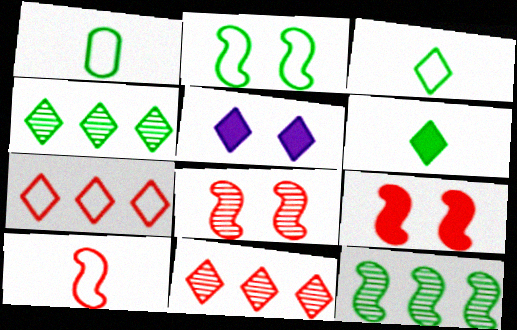[[3, 5, 11]]